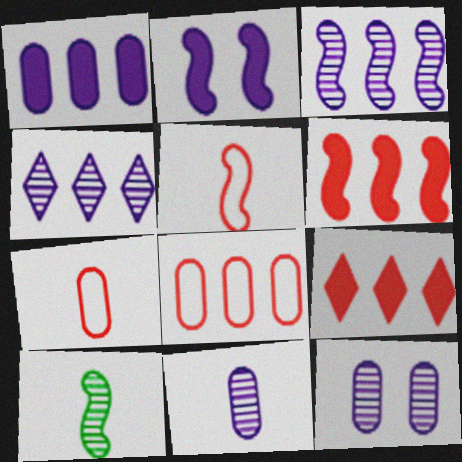[]